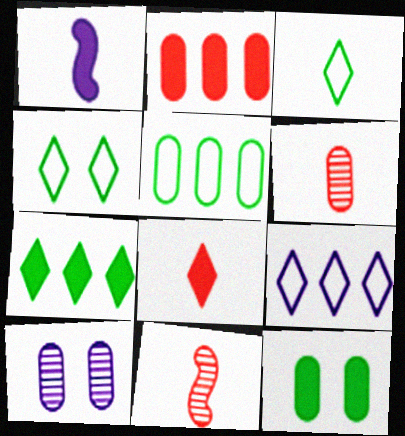[[1, 3, 6], 
[1, 9, 10], 
[9, 11, 12]]